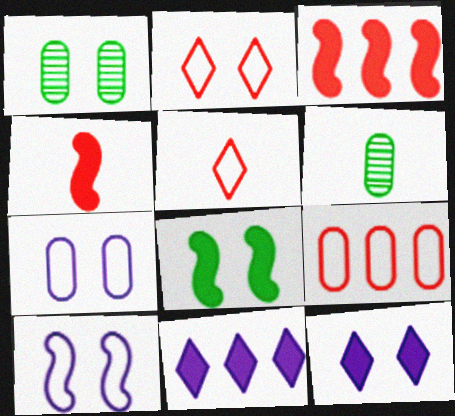[]